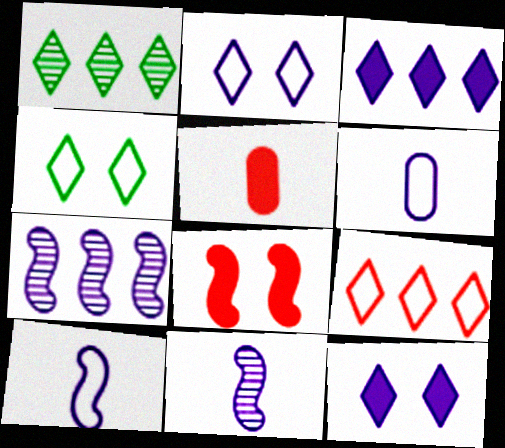[[1, 3, 9], 
[1, 6, 8], 
[4, 5, 7], 
[6, 7, 12]]